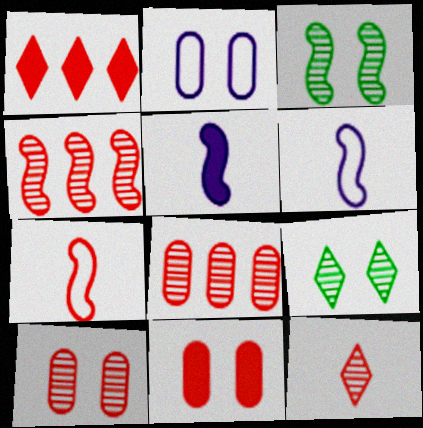[[1, 7, 10], 
[4, 10, 12]]